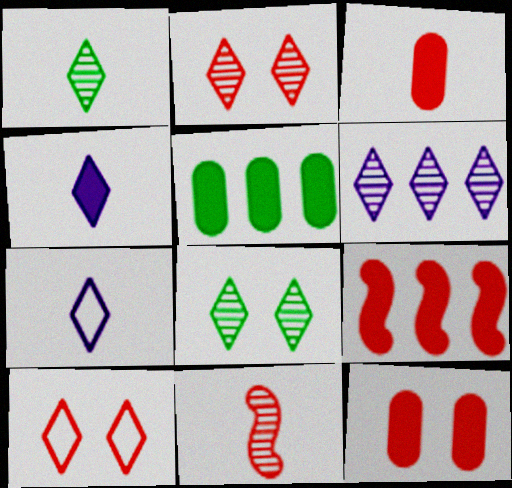[[1, 2, 6]]